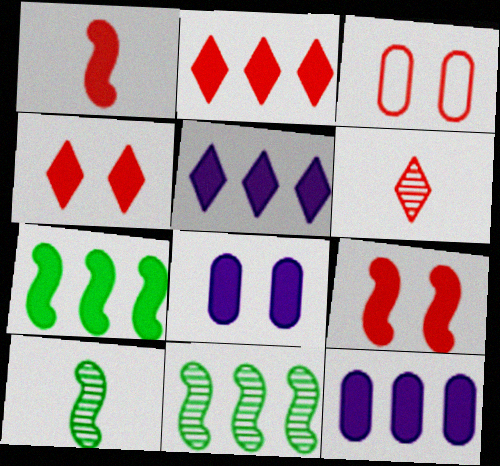[[2, 7, 12], 
[3, 5, 10]]